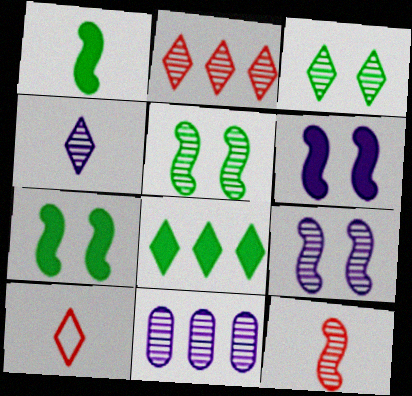[[2, 3, 4], 
[3, 11, 12], 
[4, 9, 11], 
[7, 10, 11]]